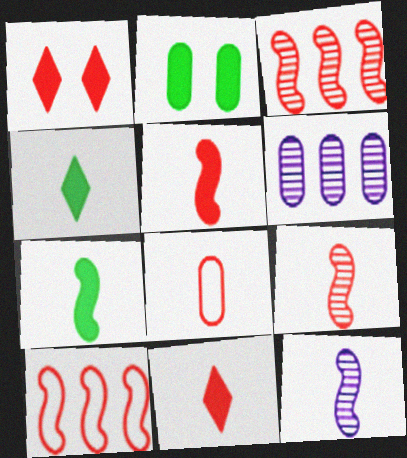[[1, 3, 8], 
[2, 6, 8], 
[4, 8, 12], 
[8, 9, 11]]